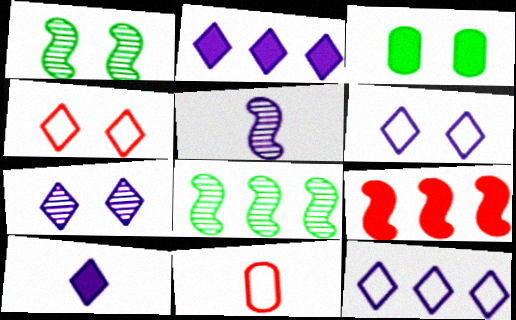[[1, 2, 11], 
[3, 9, 10], 
[7, 10, 12]]